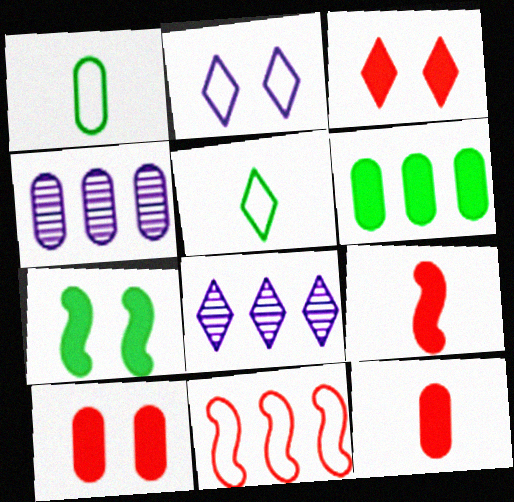[[1, 2, 11], 
[1, 4, 10], 
[3, 5, 8], 
[6, 8, 11]]